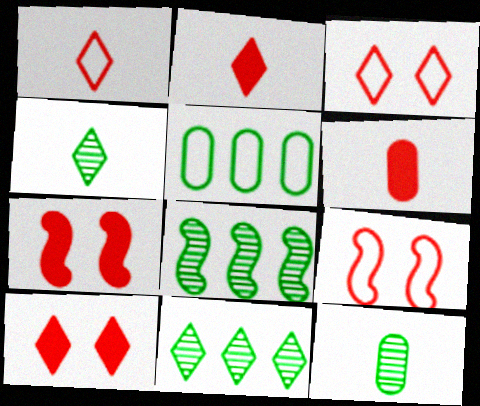[]